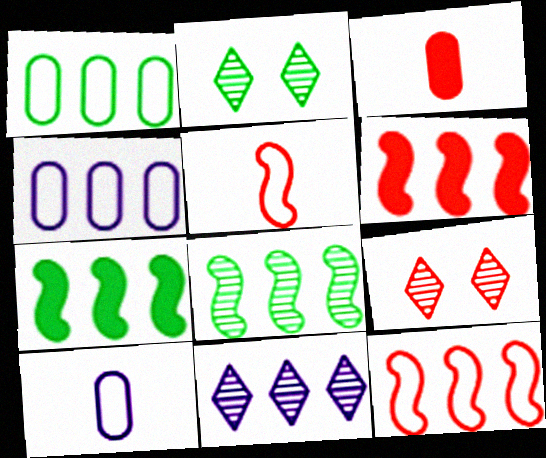[[1, 6, 11], 
[2, 6, 10], 
[3, 9, 12], 
[7, 9, 10]]